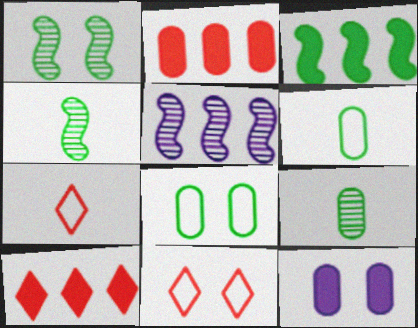[[1, 11, 12]]